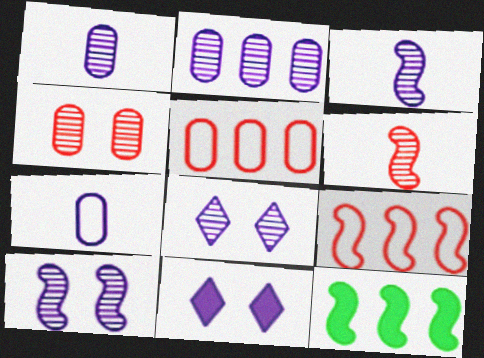[[2, 3, 8]]